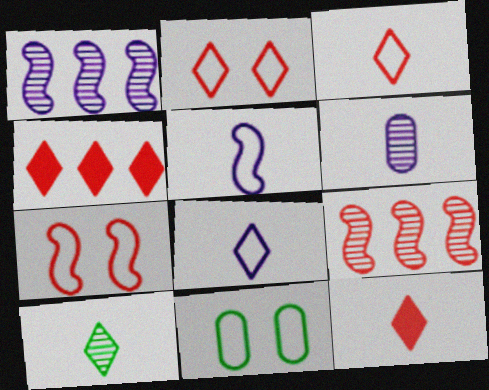[[1, 11, 12], 
[8, 10, 12]]